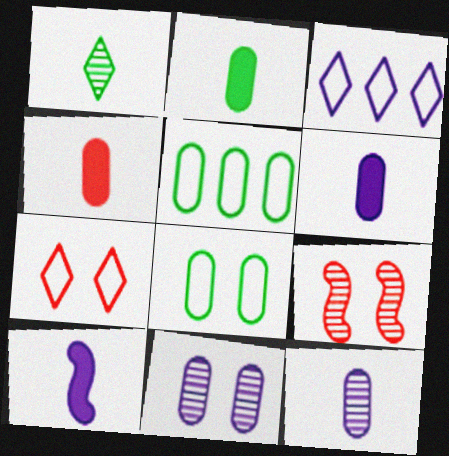[[2, 3, 9], 
[2, 4, 6], 
[3, 10, 11], 
[4, 5, 11]]